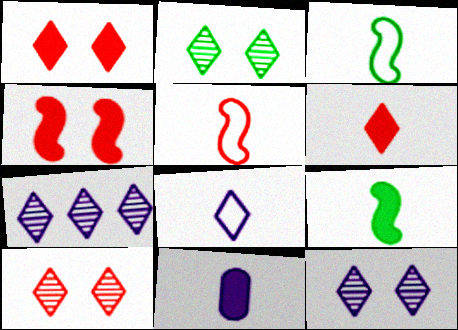[[2, 10, 12], 
[6, 9, 11]]